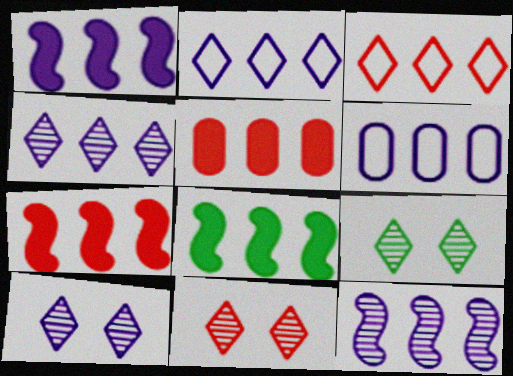[[1, 4, 6], 
[1, 7, 8], 
[9, 10, 11]]